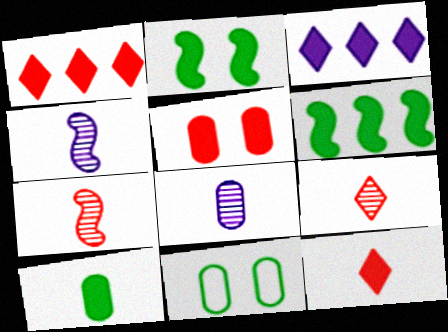[[1, 4, 11], 
[3, 7, 11]]